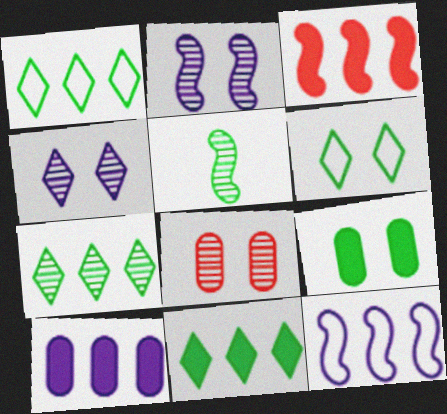[[1, 5, 9], 
[1, 7, 11], 
[3, 10, 11]]